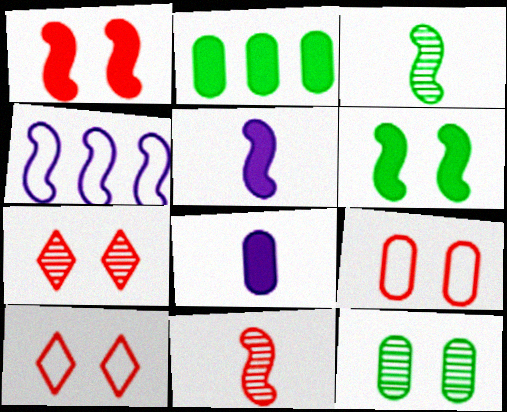[[1, 3, 4], 
[1, 7, 9], 
[4, 6, 11]]